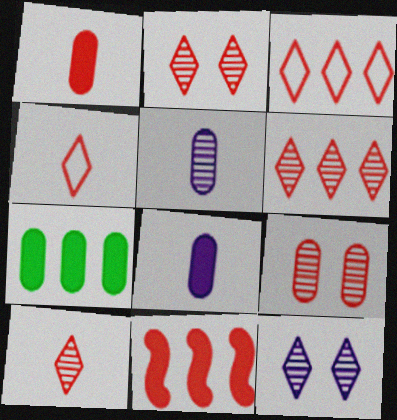[[2, 6, 10], 
[4, 9, 11]]